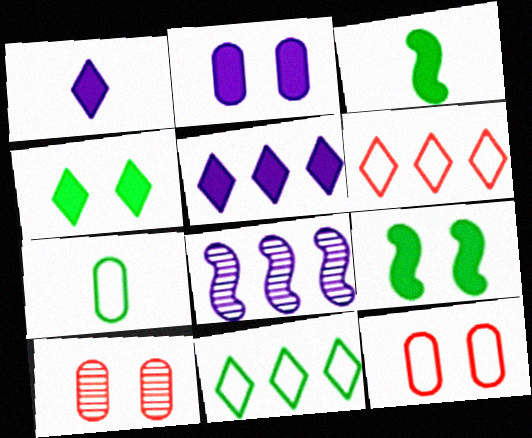[]